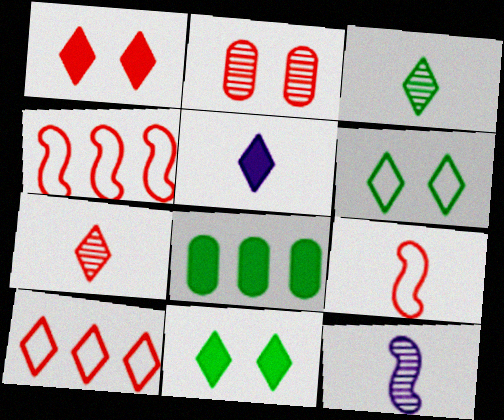[[1, 7, 10]]